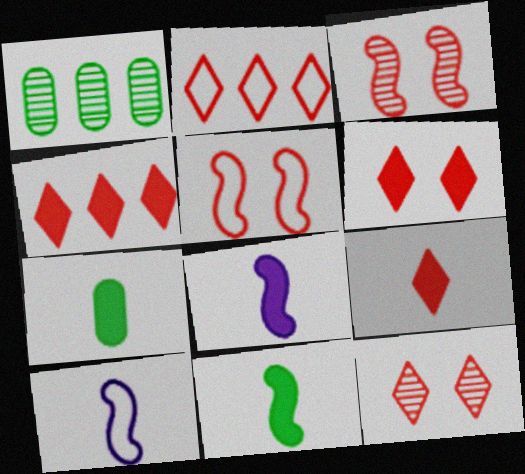[[1, 6, 10], 
[2, 9, 12], 
[4, 6, 9], 
[7, 8, 9]]